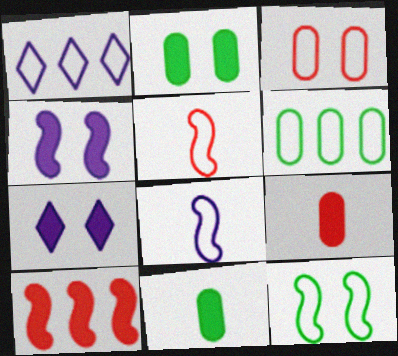[[7, 10, 11]]